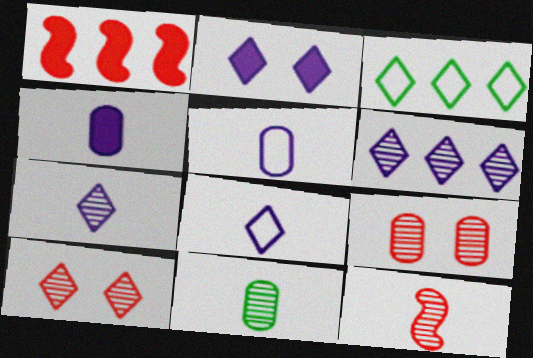[[2, 6, 8], 
[7, 11, 12]]